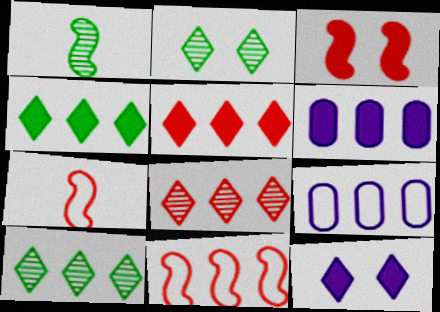[[2, 6, 7], 
[6, 10, 11]]